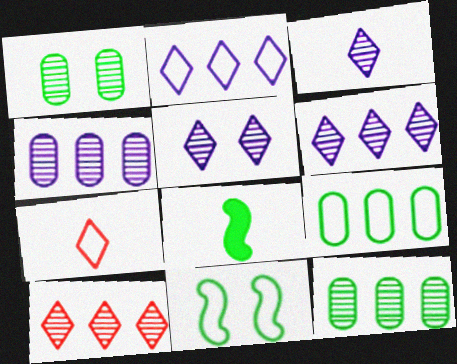[[3, 5, 6]]